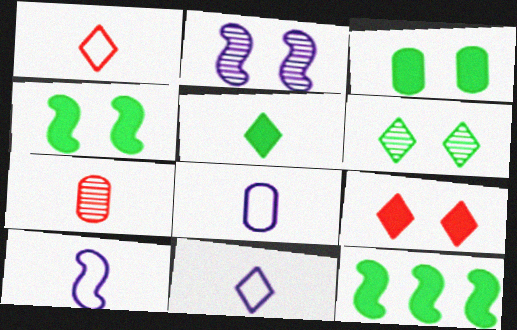[[3, 5, 12], 
[5, 7, 10], 
[8, 10, 11]]